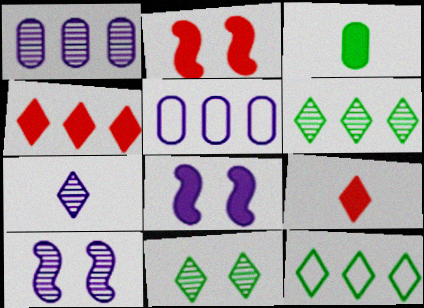[[1, 7, 10], 
[3, 4, 8], 
[5, 7, 8]]